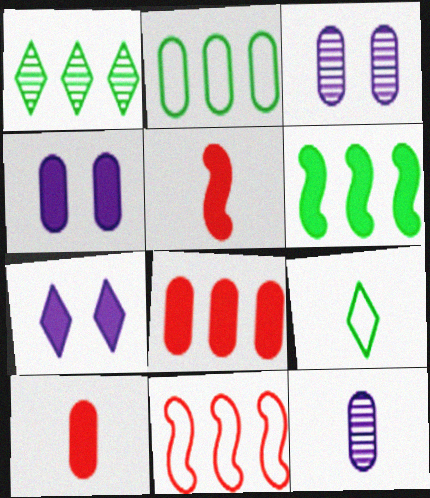[[1, 2, 6], 
[2, 3, 10], 
[5, 9, 12], 
[6, 7, 10]]